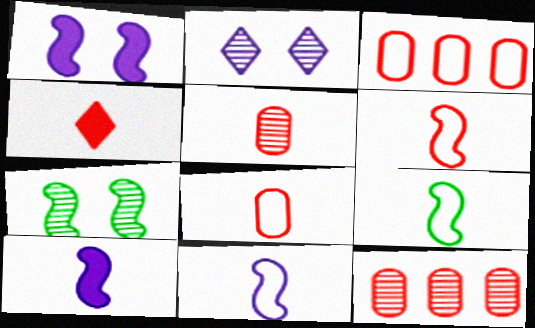[[4, 5, 6], 
[6, 9, 11]]